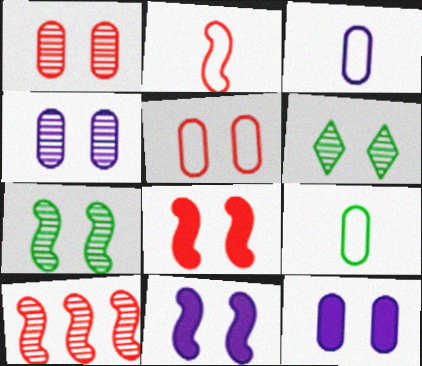[[2, 8, 10], 
[5, 6, 11]]